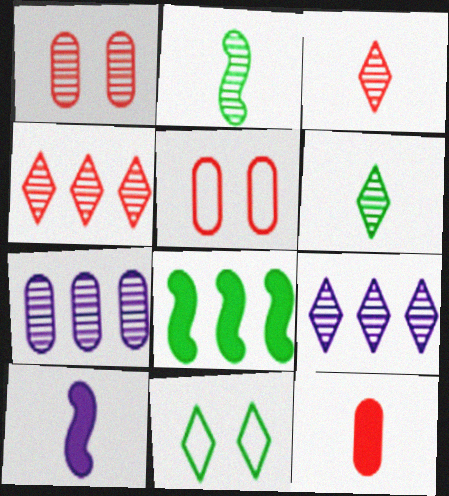[[1, 2, 9]]